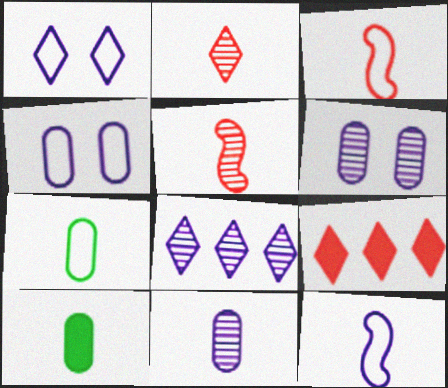[[2, 10, 12]]